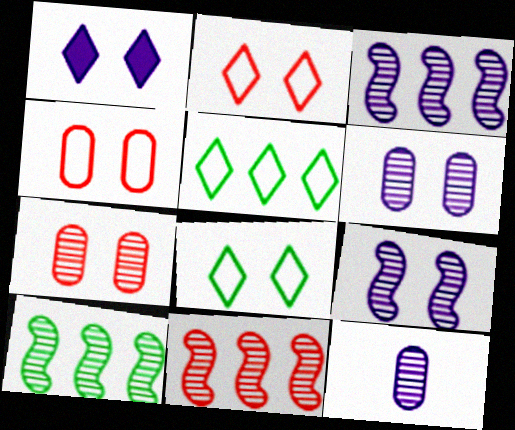[[3, 10, 11]]